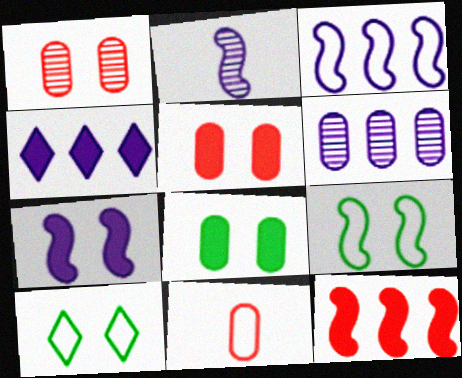[[1, 7, 10], 
[2, 3, 7], 
[2, 9, 12], 
[3, 4, 6], 
[3, 10, 11], 
[6, 8, 11]]